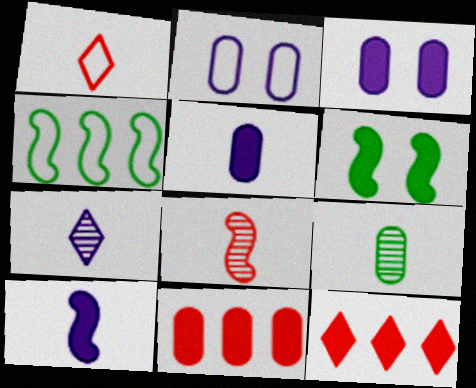[[1, 2, 4], 
[1, 9, 10], 
[2, 9, 11], 
[5, 6, 12], 
[7, 8, 9]]